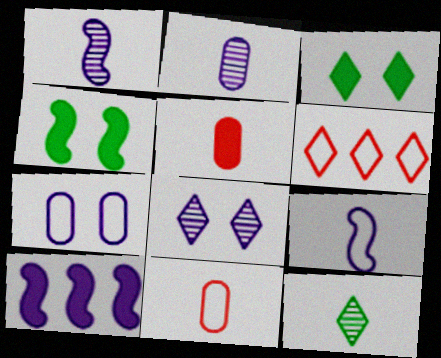[[2, 4, 6], 
[3, 5, 10], 
[5, 9, 12]]